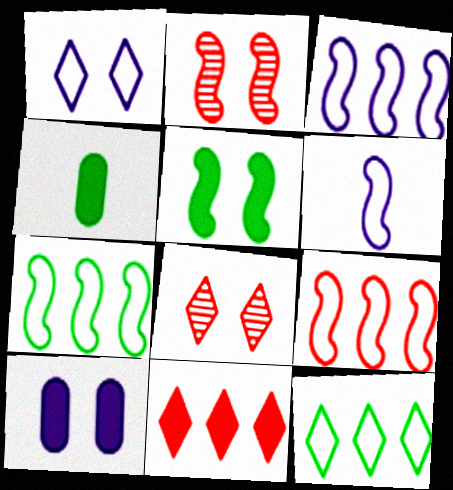[[3, 4, 8], 
[3, 7, 9]]